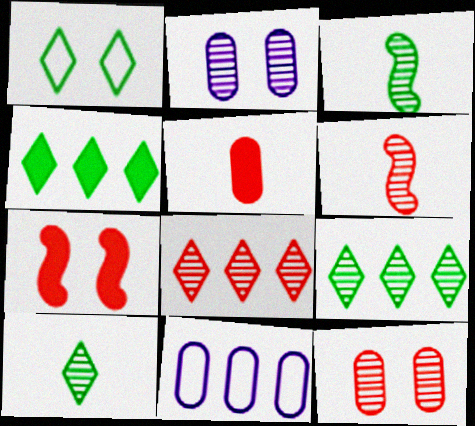[[1, 2, 7], 
[1, 4, 10], 
[2, 3, 8], 
[2, 6, 9], 
[6, 8, 12], 
[7, 10, 11]]